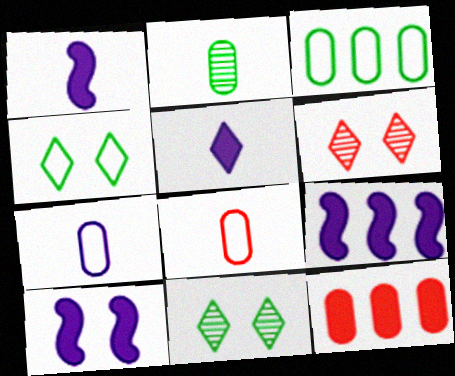[[1, 3, 6], 
[1, 9, 10], 
[8, 9, 11]]